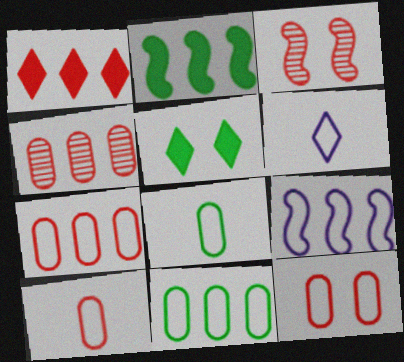[[1, 3, 10], 
[7, 10, 12]]